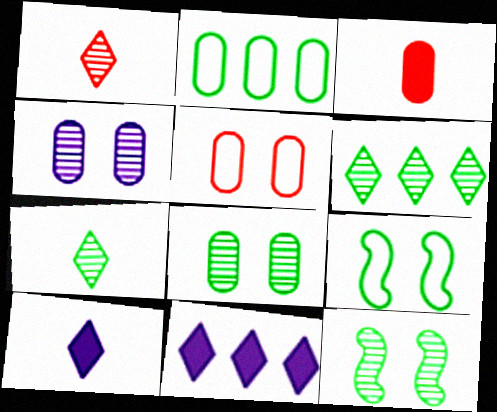[[2, 3, 4]]